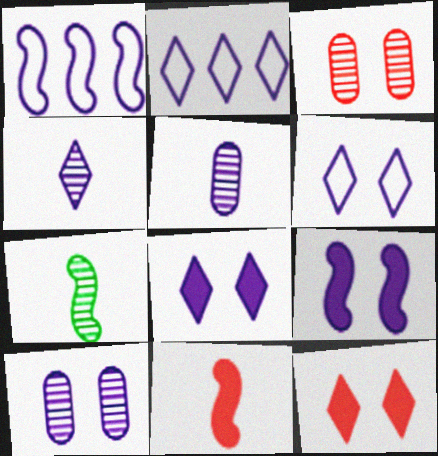[[1, 5, 8], 
[2, 4, 8], 
[2, 5, 9], 
[6, 9, 10]]